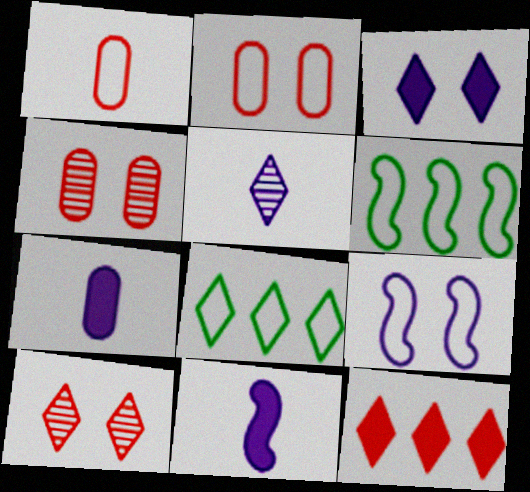[[1, 8, 9], 
[4, 8, 11], 
[6, 7, 10]]